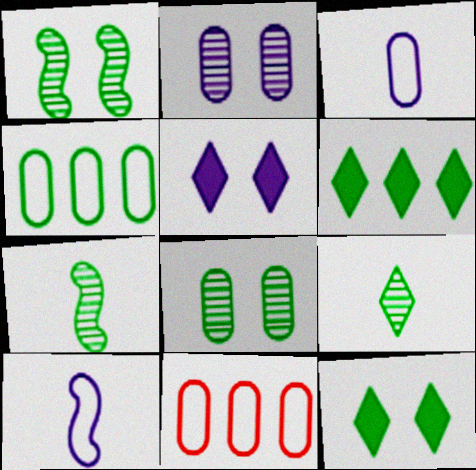[[4, 7, 12], 
[5, 7, 11]]